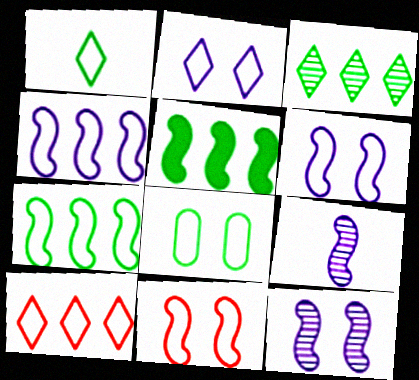[[1, 2, 10], 
[1, 7, 8], 
[2, 8, 11], 
[5, 9, 11]]